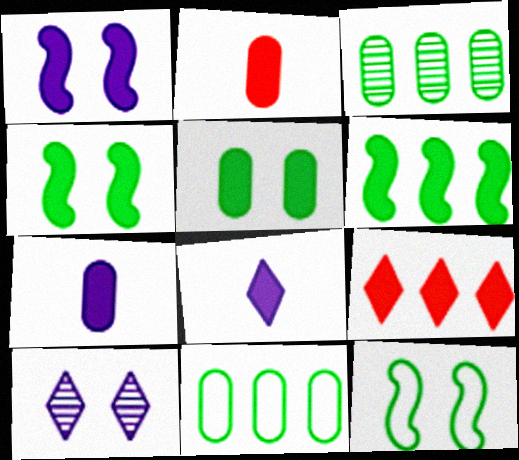[[4, 7, 9]]